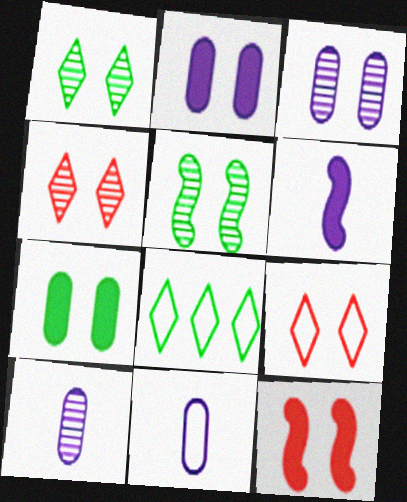[[2, 5, 9], 
[3, 4, 5], 
[8, 10, 12]]